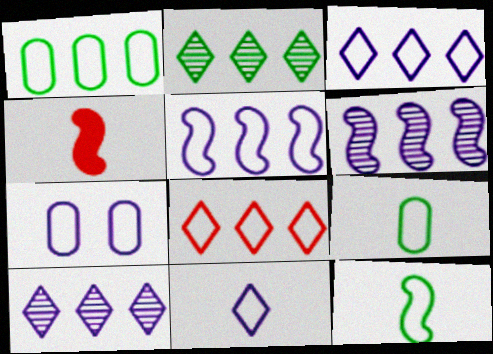[[1, 5, 8], 
[2, 4, 7], 
[5, 7, 11], 
[7, 8, 12]]